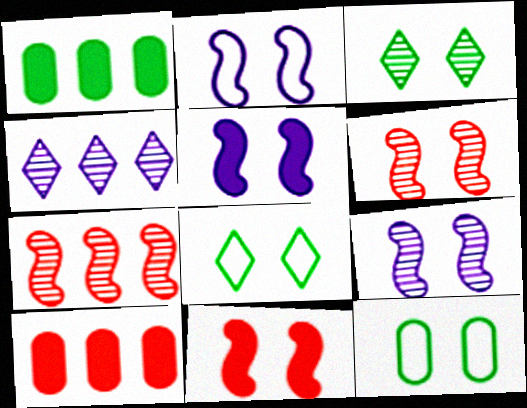[[2, 5, 9]]